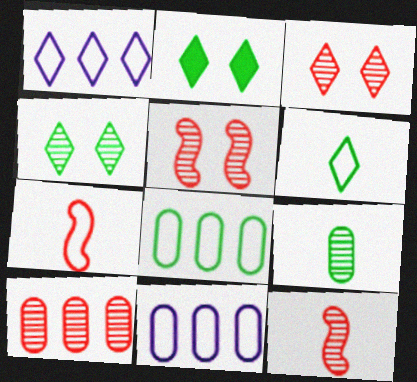[[2, 11, 12], 
[3, 10, 12]]